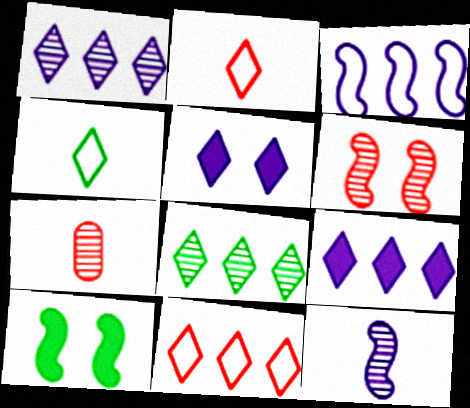[[2, 5, 8], 
[8, 9, 11]]